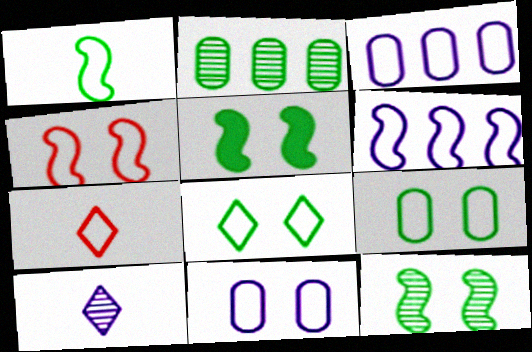[[1, 4, 6], 
[4, 8, 11], 
[6, 7, 9]]